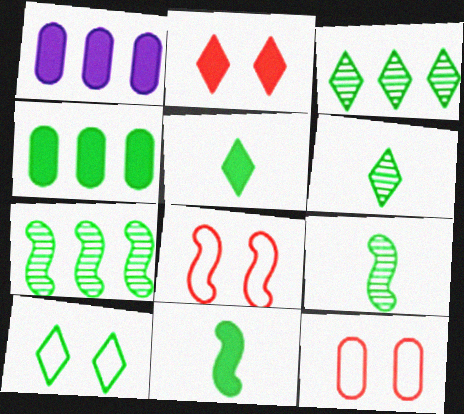[[1, 2, 11], 
[1, 6, 8], 
[3, 5, 10], 
[4, 9, 10]]